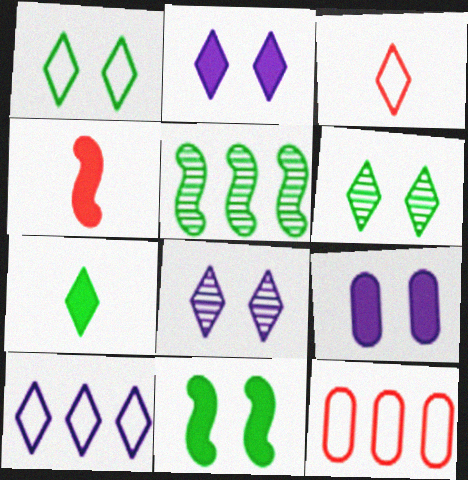[[1, 3, 10], 
[3, 5, 9]]